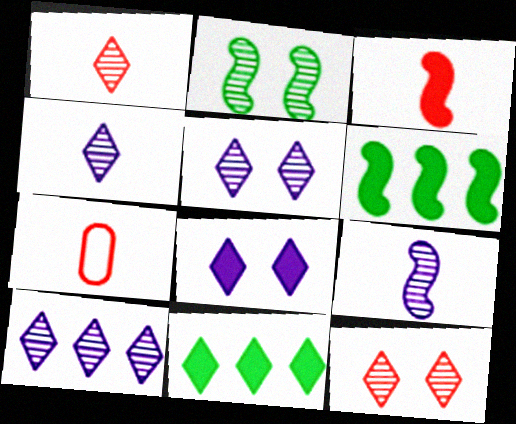[[1, 3, 7], 
[4, 5, 10], 
[5, 6, 7]]